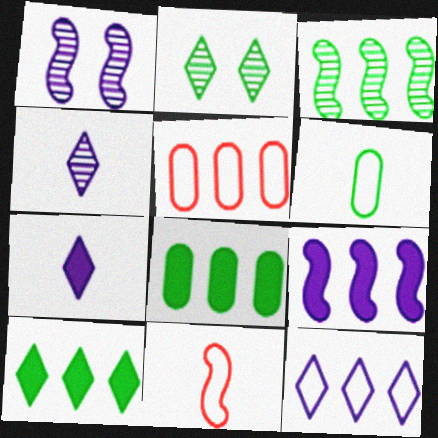[]